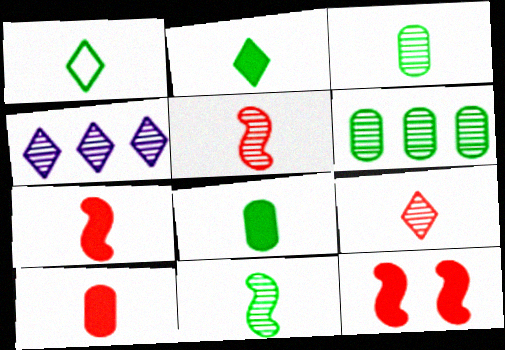[[1, 8, 11]]